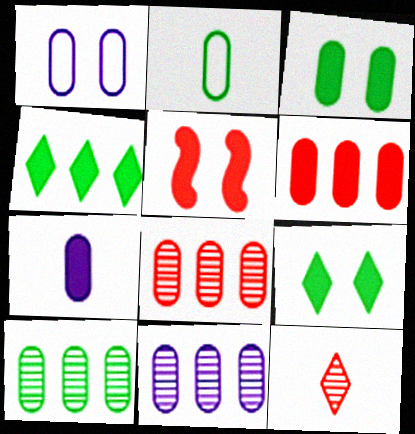[[1, 7, 11], 
[2, 3, 10], 
[3, 6, 7], 
[4, 5, 7], 
[8, 10, 11]]